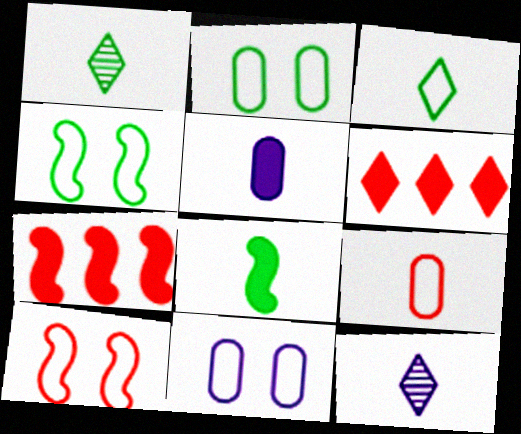[[1, 7, 11], 
[2, 7, 12], 
[8, 9, 12]]